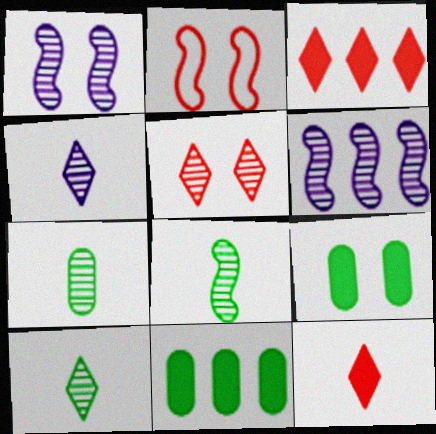[[2, 4, 11], 
[5, 6, 7], 
[7, 8, 10]]